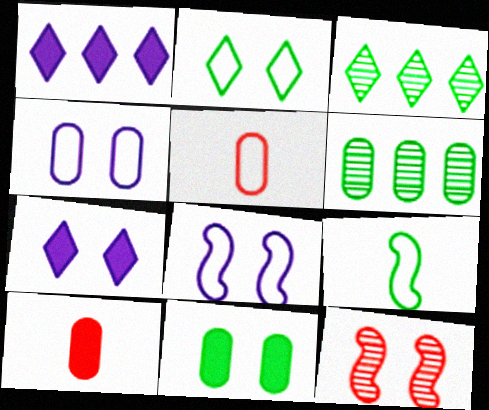[[3, 8, 10], 
[3, 9, 11], 
[4, 6, 10]]